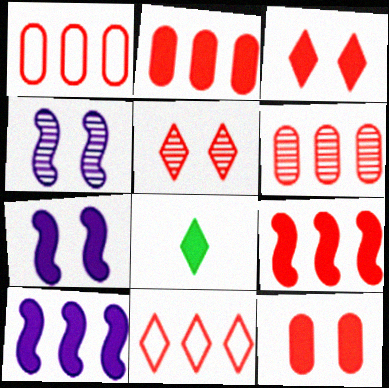[[1, 2, 6], 
[1, 4, 8], 
[2, 7, 8], 
[6, 9, 11], 
[8, 10, 12]]